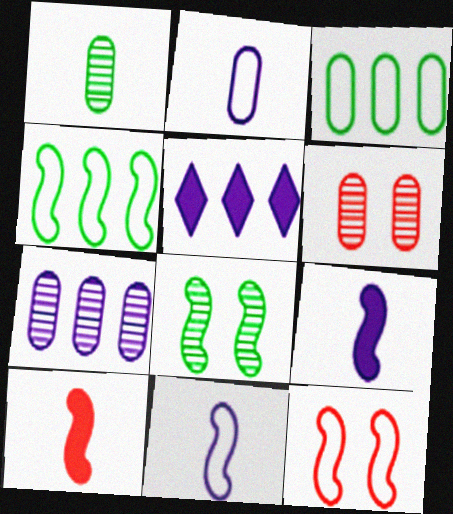[[1, 5, 12], 
[1, 6, 7], 
[4, 11, 12]]